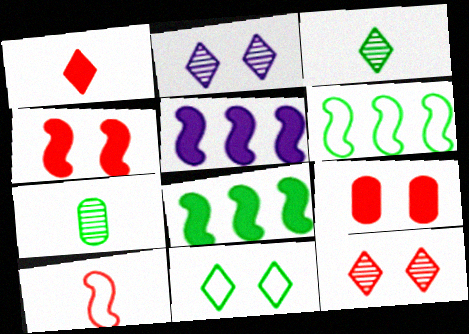[[7, 8, 11]]